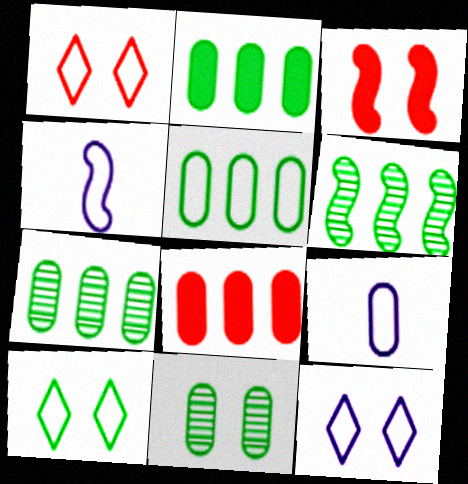[[1, 4, 5], 
[1, 10, 12], 
[2, 5, 7], 
[3, 4, 6], 
[3, 11, 12], 
[8, 9, 11]]